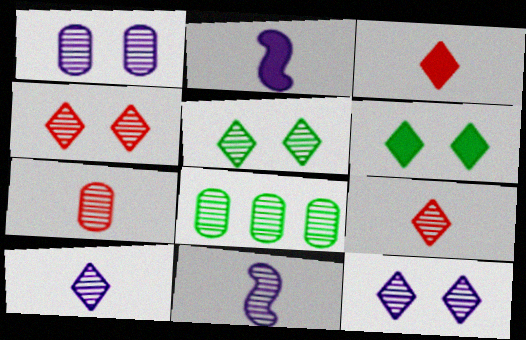[[1, 7, 8], 
[4, 5, 12], 
[4, 8, 11]]